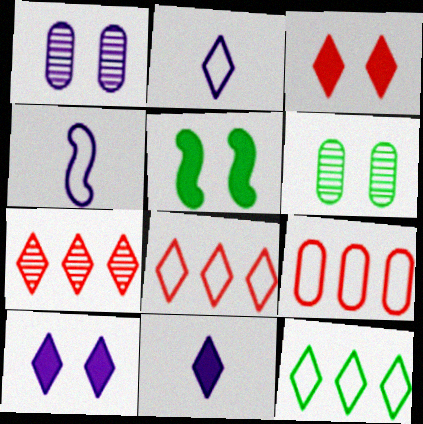[]